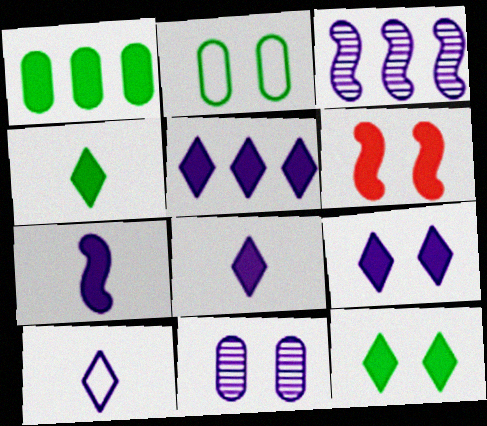[[1, 6, 8], 
[5, 8, 9]]